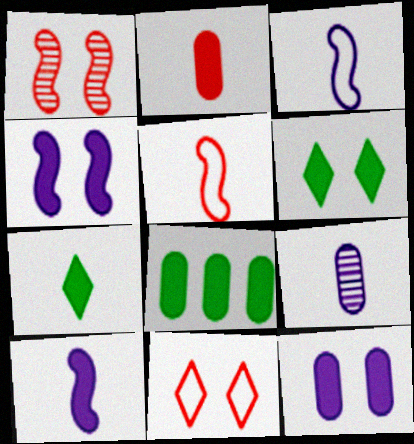[[2, 7, 10], 
[2, 8, 12], 
[5, 7, 9]]